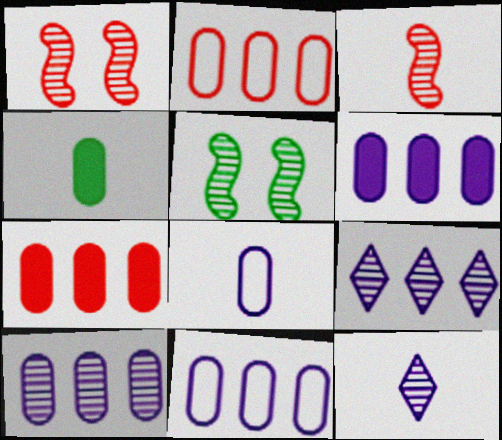[[6, 10, 11]]